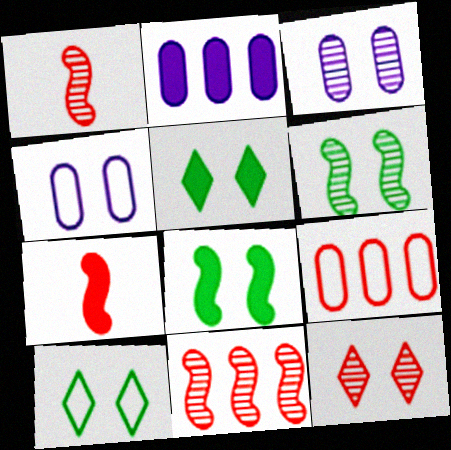[[1, 2, 10], 
[2, 5, 7], 
[3, 6, 12], 
[4, 8, 12], 
[7, 9, 12]]